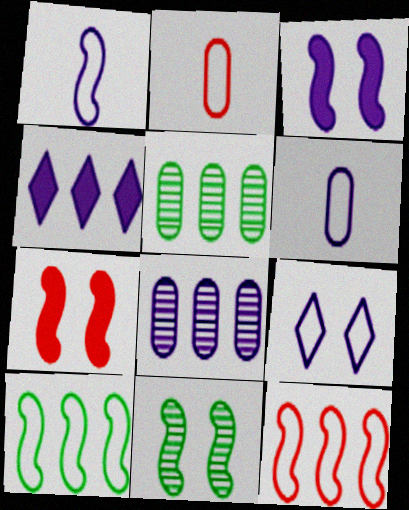[[2, 4, 11], 
[2, 9, 10], 
[4, 5, 12]]